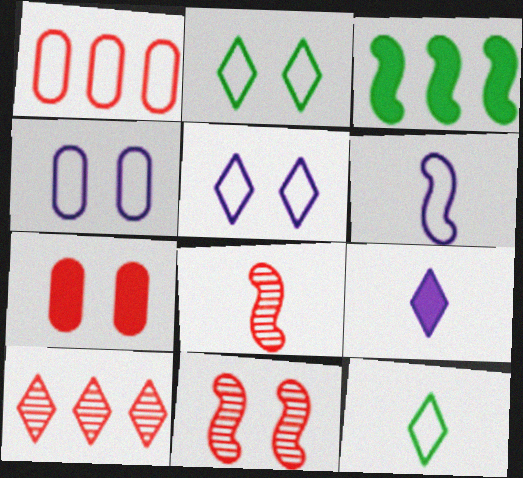[[1, 2, 6], 
[2, 9, 10], 
[3, 6, 11], 
[3, 7, 9]]